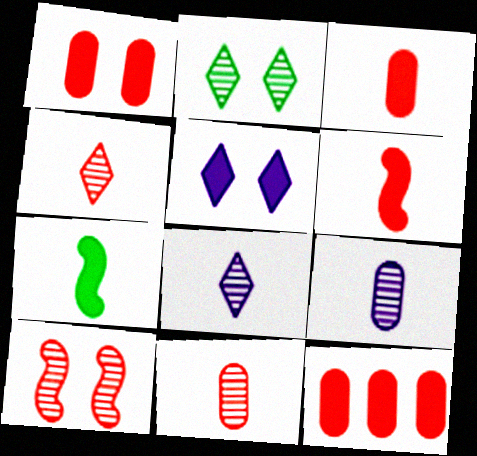[[1, 3, 12], 
[5, 7, 12]]